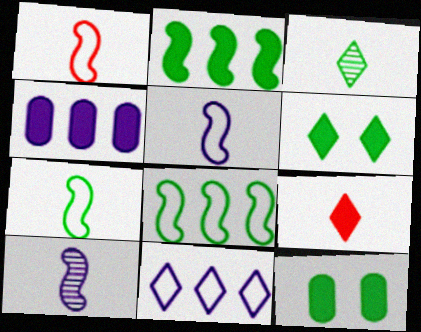[[1, 5, 7], 
[3, 8, 12]]